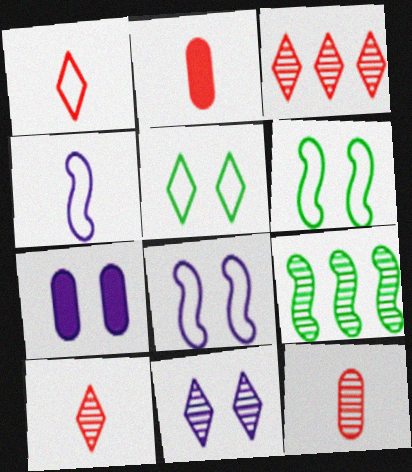[[1, 7, 9], 
[7, 8, 11], 
[9, 11, 12]]